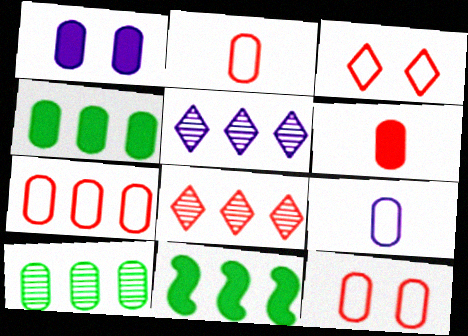[[1, 2, 10], 
[1, 4, 6], 
[2, 7, 12], 
[5, 7, 11]]